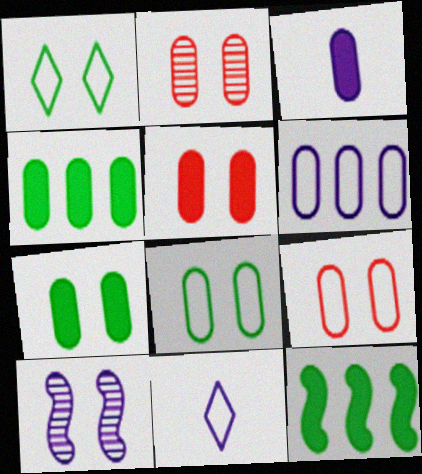[[1, 5, 10], 
[2, 5, 9], 
[2, 11, 12], 
[3, 4, 5]]